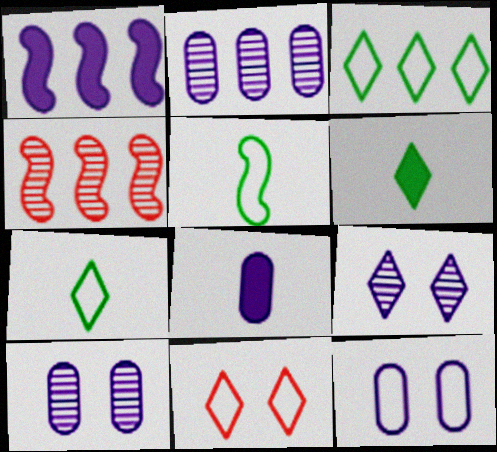[[2, 8, 12], 
[4, 6, 12]]